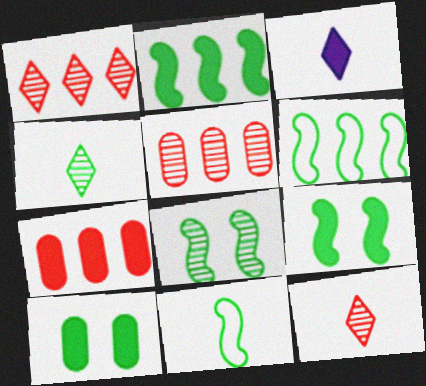[[2, 8, 11], 
[3, 7, 9], 
[4, 6, 10]]